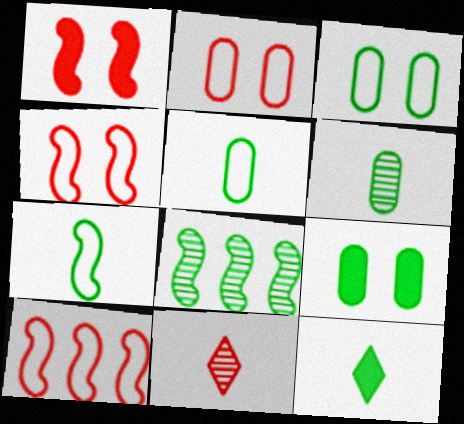[[3, 8, 12], 
[6, 7, 12]]